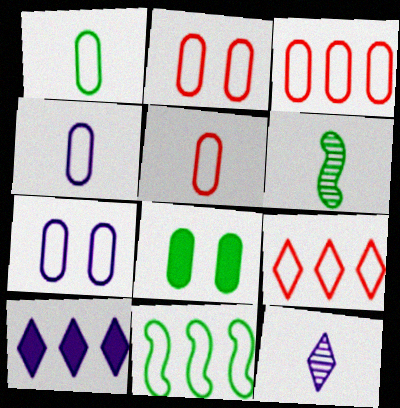[[1, 3, 7], 
[1, 4, 5], 
[2, 3, 5], 
[2, 6, 10]]